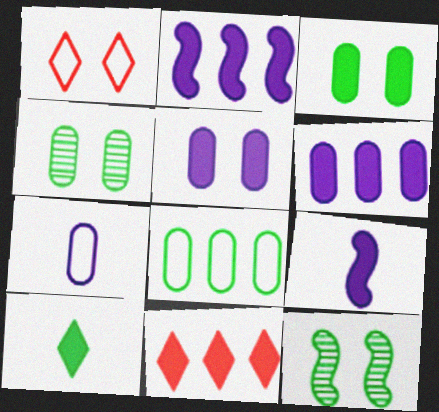[[1, 5, 12], 
[3, 9, 11], 
[7, 11, 12], 
[8, 10, 12]]